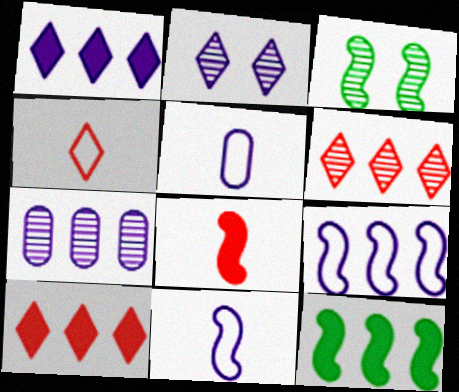[[1, 7, 9], 
[3, 5, 10], 
[3, 8, 9]]